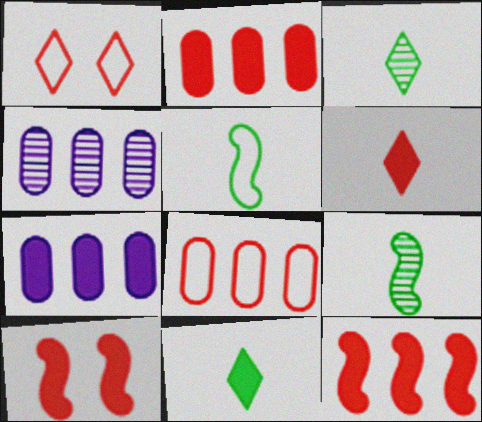[[1, 7, 9], 
[2, 6, 10], 
[7, 10, 11]]